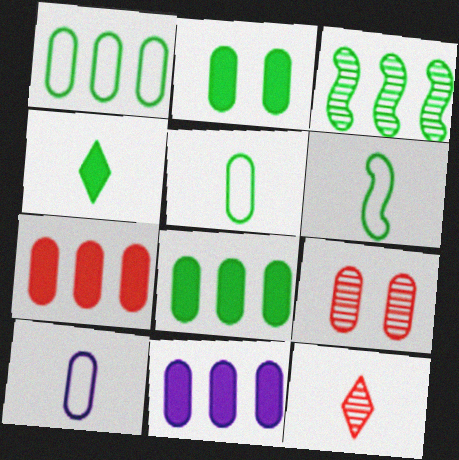[[5, 9, 11], 
[7, 8, 11], 
[8, 9, 10]]